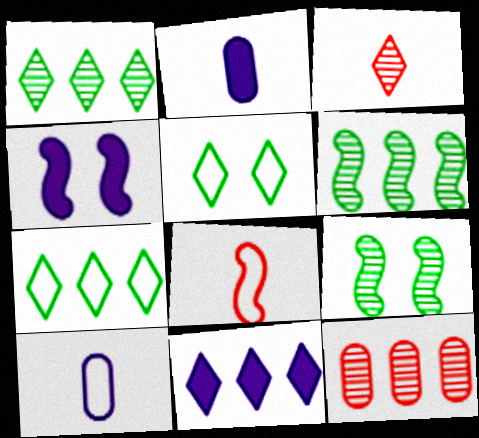[[2, 4, 11], 
[3, 5, 11], 
[4, 6, 8]]